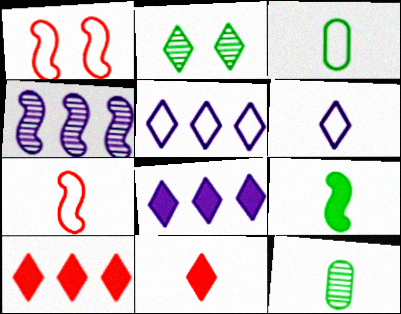[[1, 3, 5], 
[1, 4, 9], 
[1, 8, 12], 
[2, 5, 11], 
[2, 6, 10], 
[3, 6, 7]]